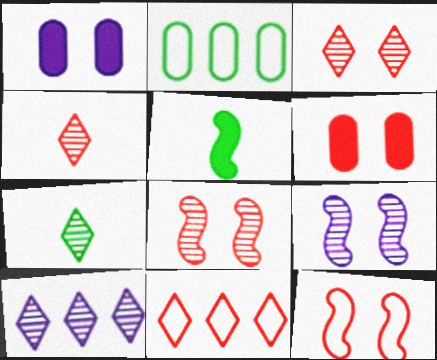[[3, 6, 12], 
[3, 7, 10]]